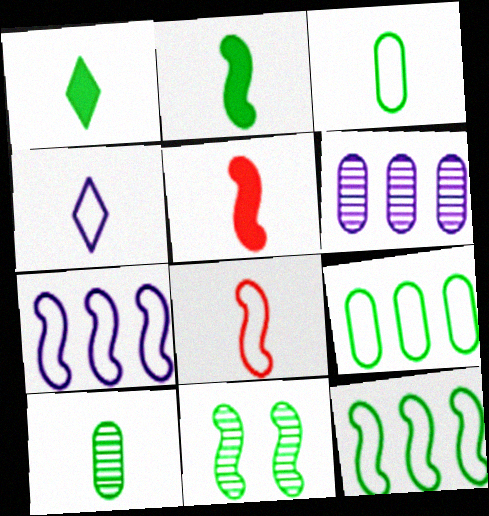[[1, 9, 11], 
[2, 11, 12], 
[3, 4, 8], 
[4, 5, 10], 
[5, 7, 11]]